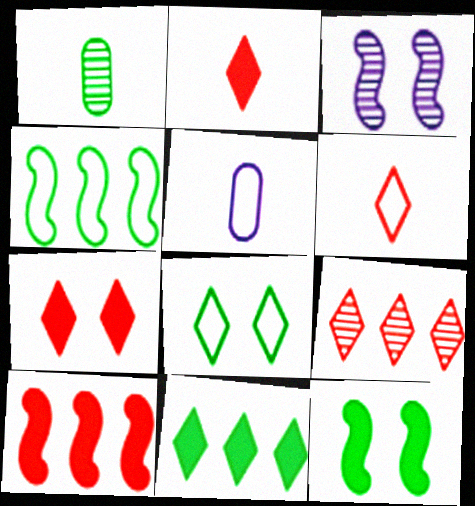[[1, 3, 9], 
[5, 9, 12], 
[6, 7, 9]]